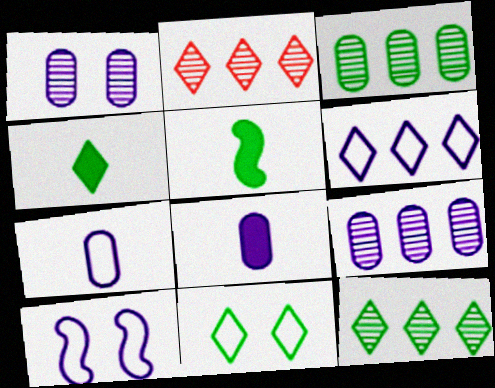[[3, 5, 11], 
[4, 11, 12], 
[6, 7, 10]]